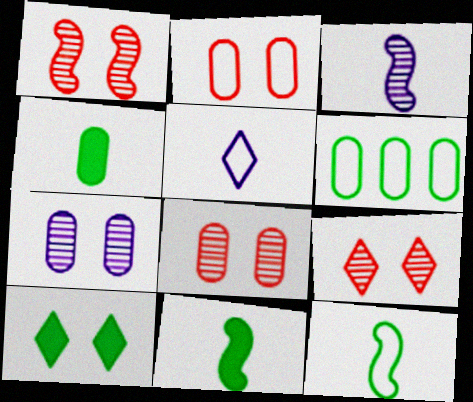[[1, 8, 9]]